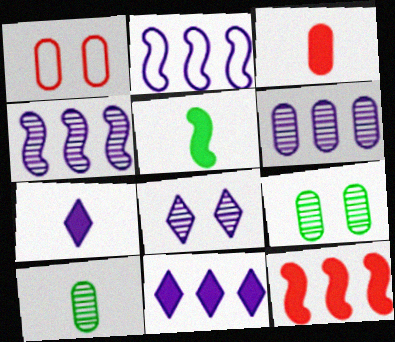[[2, 6, 11], 
[3, 5, 7]]